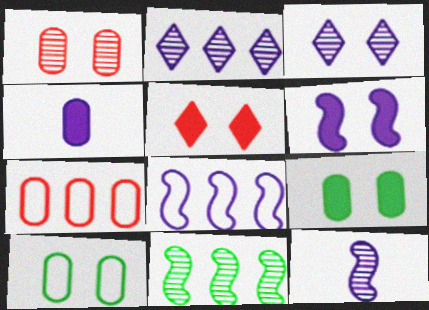[[3, 4, 8], 
[5, 6, 9], 
[6, 8, 12]]